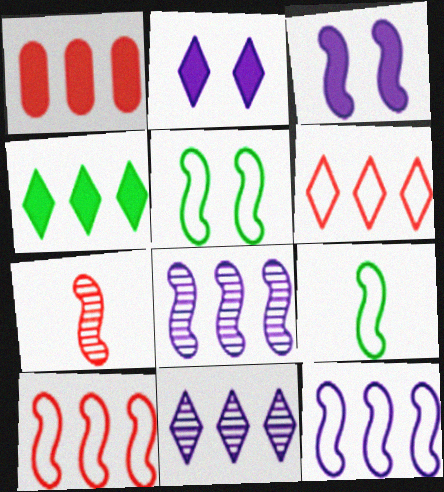[[4, 6, 11]]